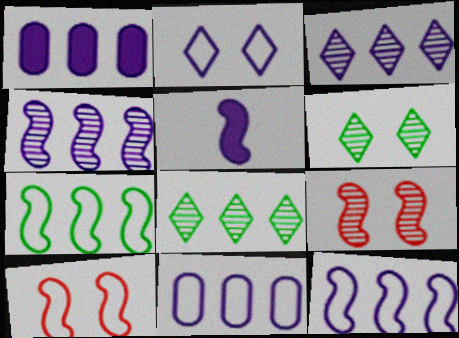[[1, 3, 12], 
[5, 7, 9]]